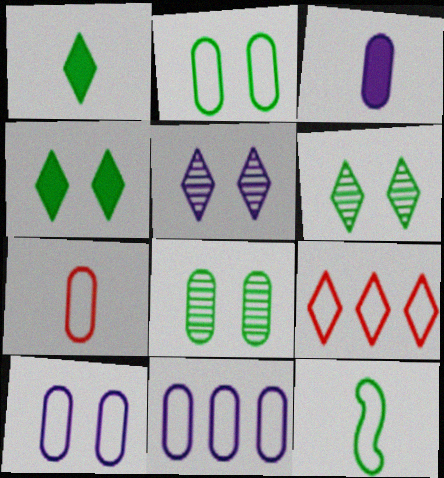[[1, 5, 9], 
[2, 7, 11], 
[9, 10, 12]]